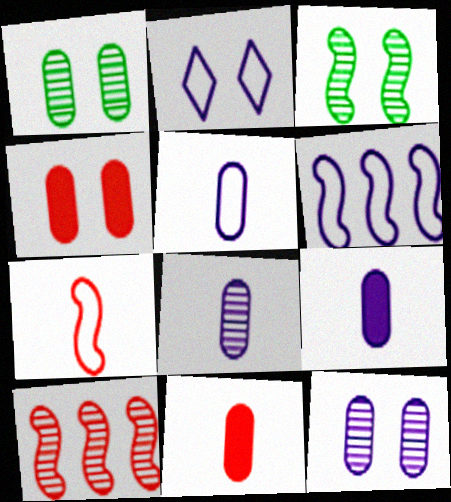[[2, 3, 4], 
[2, 5, 6], 
[5, 8, 9]]